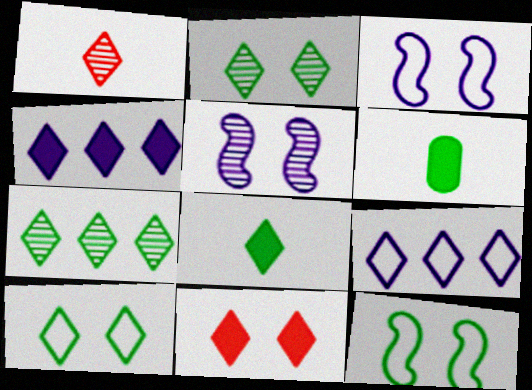[[1, 4, 10], 
[4, 8, 11], 
[6, 7, 12], 
[7, 8, 10]]